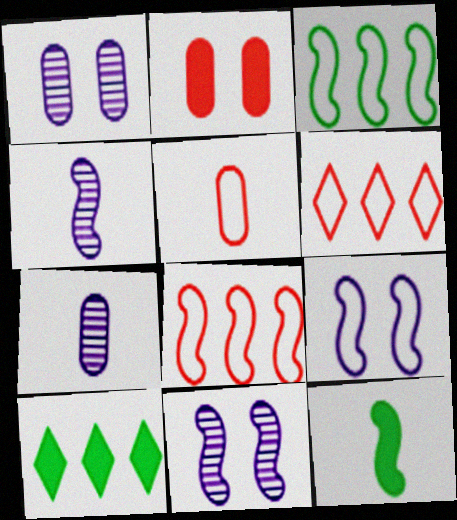[[1, 6, 12], 
[5, 10, 11], 
[8, 11, 12]]